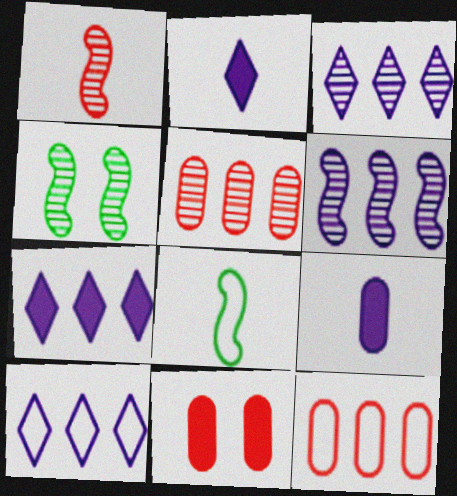[[1, 4, 6], 
[2, 4, 12], 
[3, 7, 10], 
[3, 8, 11]]